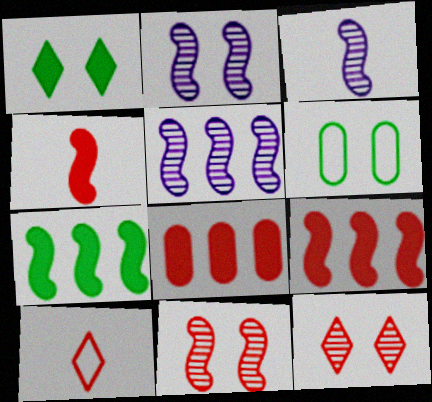[[2, 3, 5], 
[8, 10, 11]]